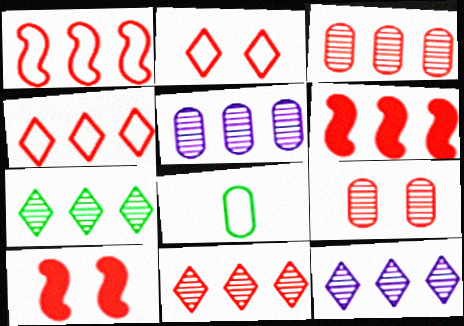[[2, 9, 10], 
[3, 4, 6], 
[7, 11, 12], 
[8, 10, 12]]